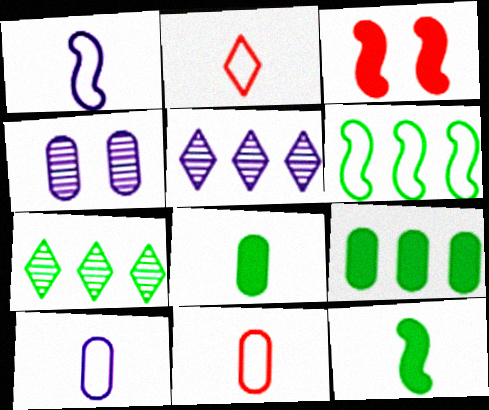[[3, 7, 10], 
[4, 9, 11], 
[6, 7, 9]]